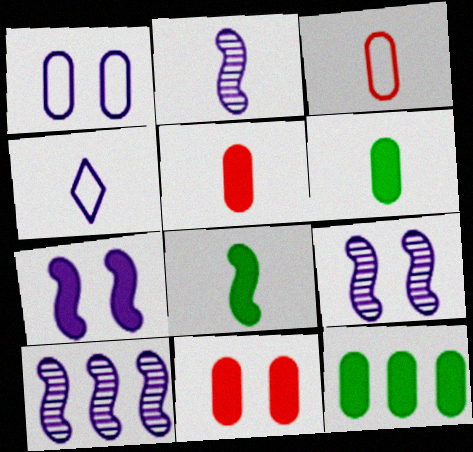[[2, 9, 10]]